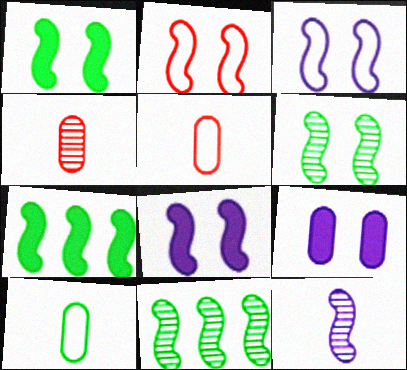[[2, 6, 8], 
[2, 7, 12]]